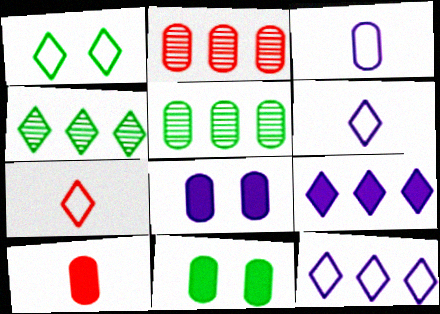[[1, 7, 12], 
[2, 3, 11]]